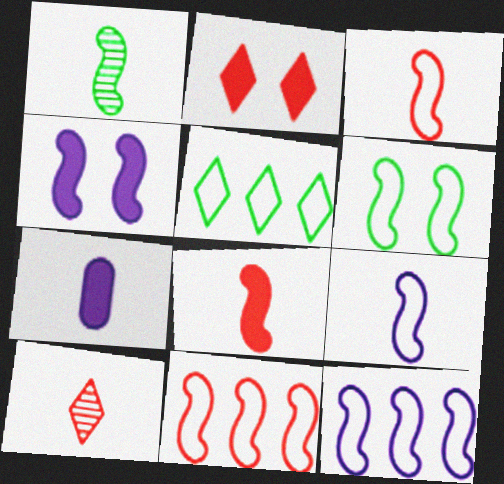[[1, 4, 11], 
[1, 8, 9], 
[3, 6, 12], 
[6, 9, 11]]